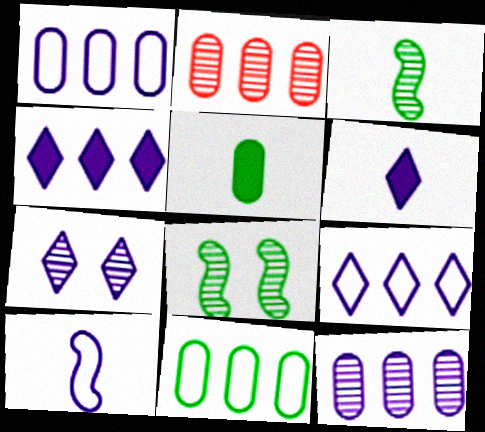[[2, 3, 7], 
[6, 7, 9]]